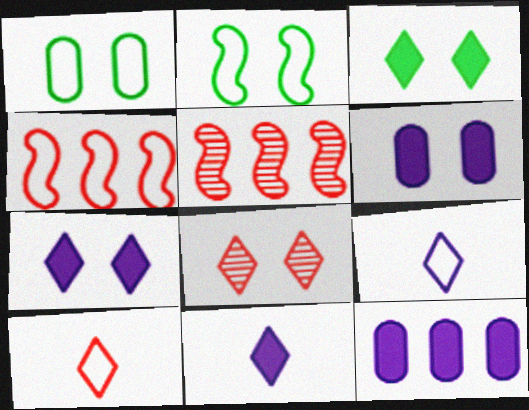[[1, 4, 9], 
[1, 5, 11], 
[2, 6, 8]]